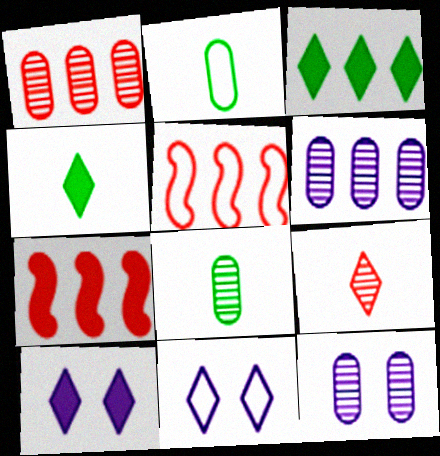[[1, 8, 12], 
[2, 5, 11], 
[3, 5, 6], 
[3, 9, 11], 
[4, 5, 12], 
[5, 8, 10], 
[7, 8, 11]]